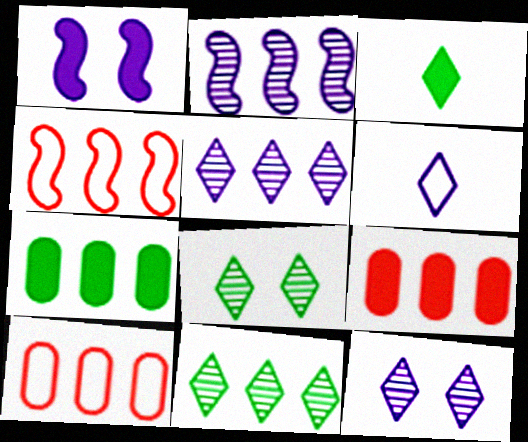[[1, 3, 9], 
[4, 5, 7]]